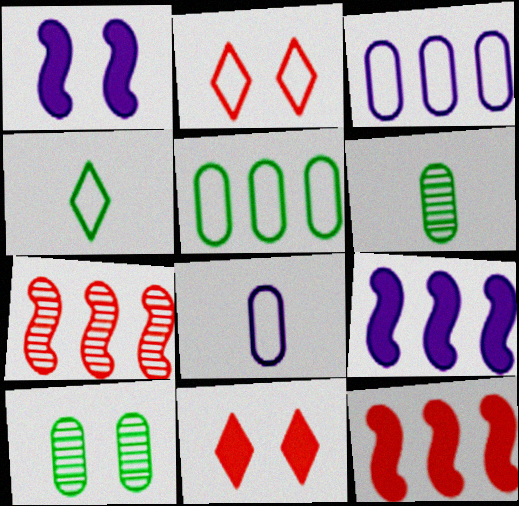[[1, 2, 10], 
[2, 6, 9]]